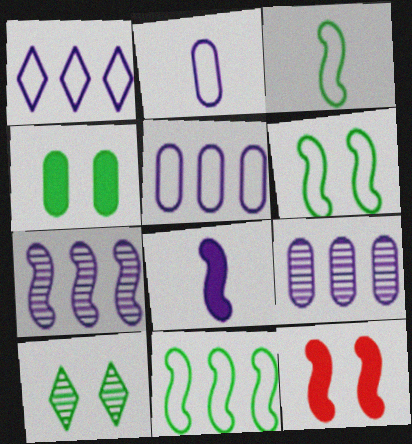[[3, 6, 11], 
[3, 7, 12], 
[4, 6, 10]]